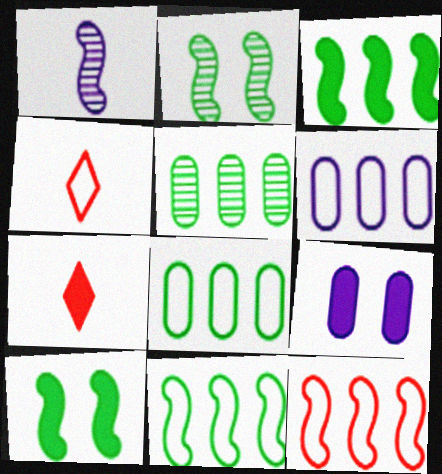[[1, 10, 12], 
[2, 6, 7], 
[3, 7, 9]]